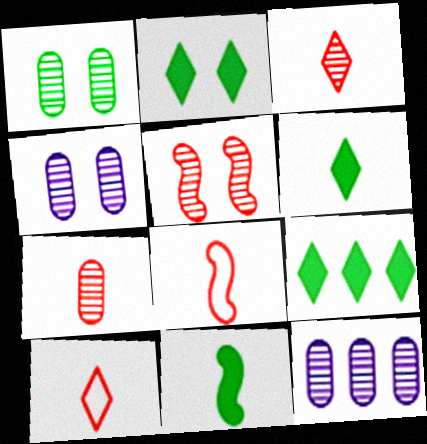[[1, 7, 12], 
[2, 6, 9], 
[2, 8, 12], 
[4, 8, 9]]